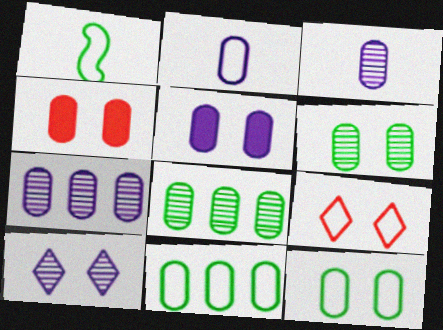[[2, 4, 8], 
[2, 5, 7], 
[3, 4, 11]]